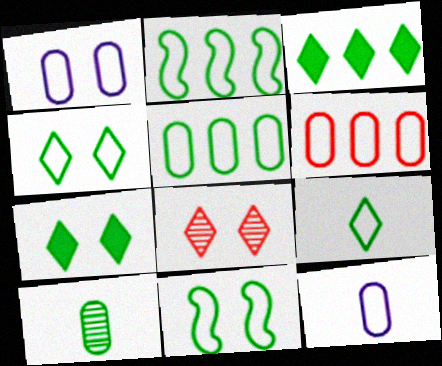[[2, 7, 10], 
[3, 10, 11], 
[5, 9, 11]]